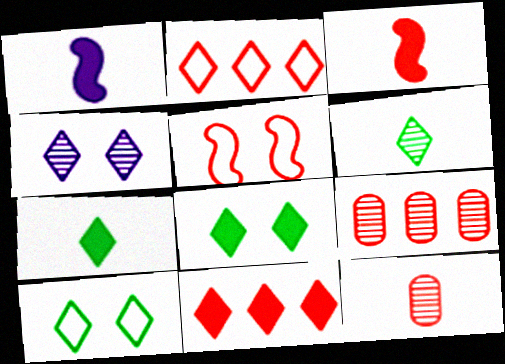[[1, 9, 10], 
[2, 4, 7], 
[5, 11, 12]]